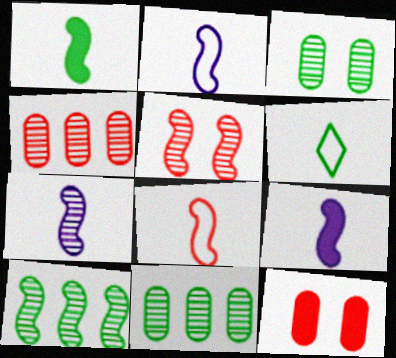[[1, 7, 8], 
[2, 7, 9], 
[5, 7, 10]]